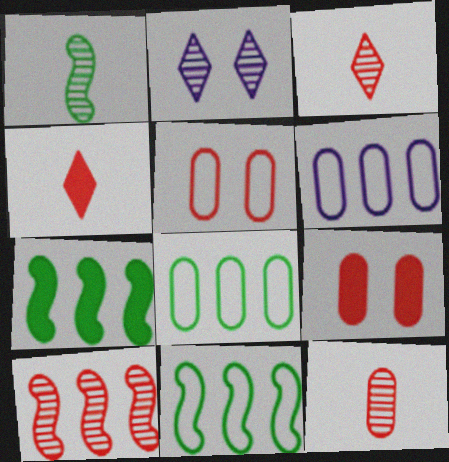[[4, 5, 10]]